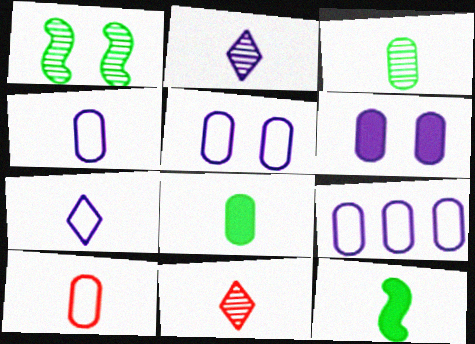[[2, 10, 12], 
[4, 5, 9], 
[4, 11, 12]]